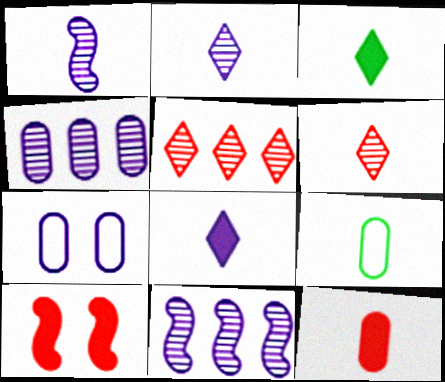[[7, 8, 11]]